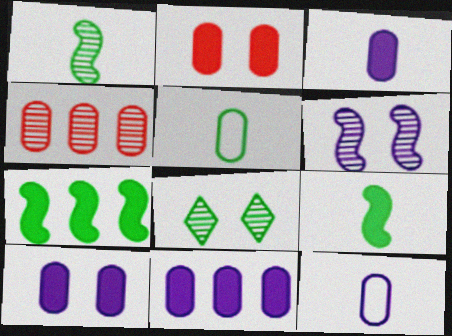[[3, 10, 11], 
[4, 5, 10], 
[5, 7, 8]]